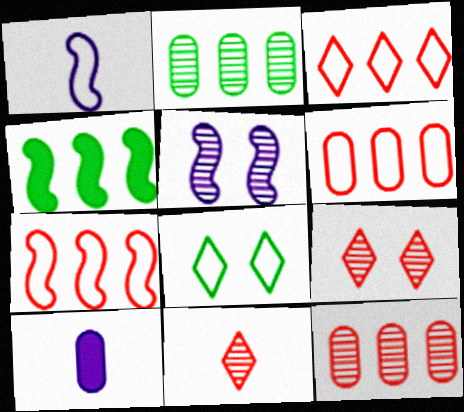[[1, 6, 8], 
[2, 5, 11], 
[3, 6, 7]]